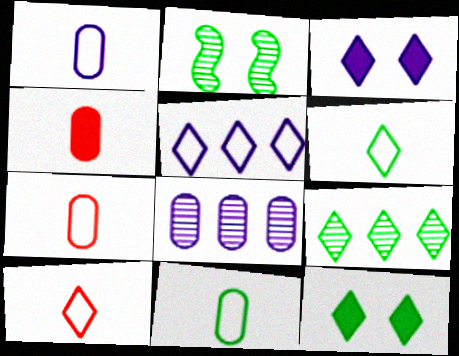[[1, 7, 11], 
[2, 4, 5], 
[3, 9, 10], 
[6, 9, 12]]